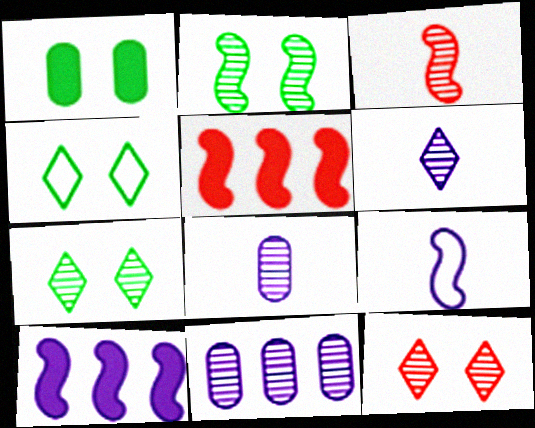[[1, 2, 4], 
[2, 5, 9], 
[3, 7, 11], 
[4, 5, 8]]